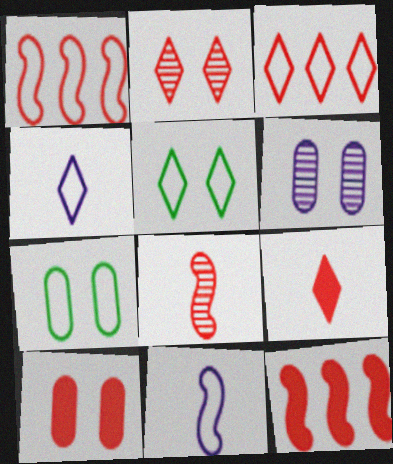[[1, 4, 7], 
[2, 3, 9], 
[3, 4, 5], 
[3, 7, 11], 
[3, 8, 10], 
[6, 7, 10], 
[9, 10, 12]]